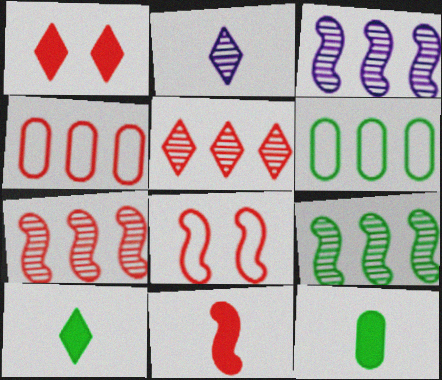[[3, 7, 9], 
[7, 8, 11]]